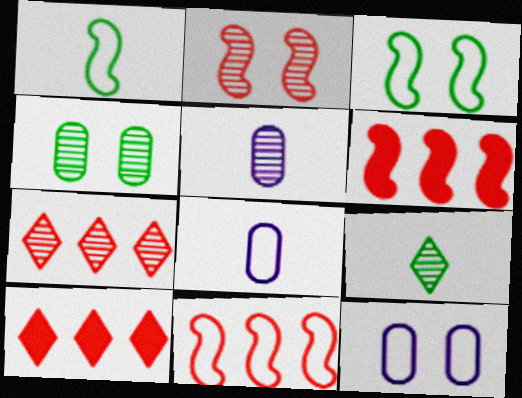[[3, 5, 10], 
[6, 9, 12]]